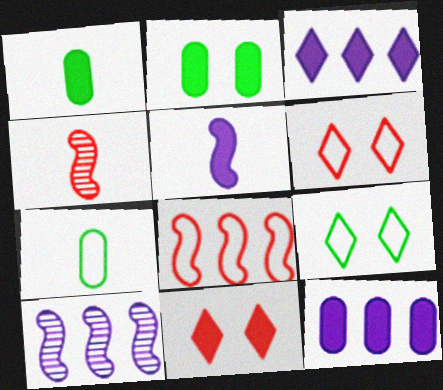[[1, 6, 10], 
[4, 9, 12], 
[7, 10, 11]]